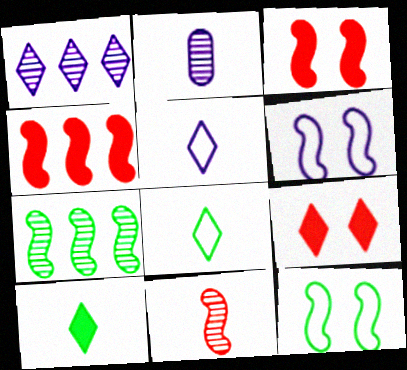[[1, 8, 9]]